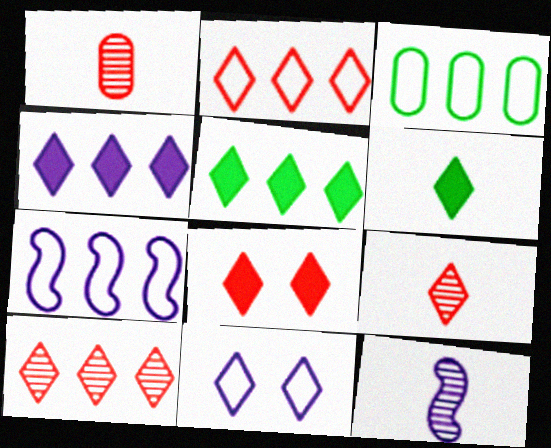[[2, 3, 7], 
[2, 8, 9], 
[3, 8, 12], 
[4, 6, 8], 
[5, 9, 11], 
[6, 10, 11]]